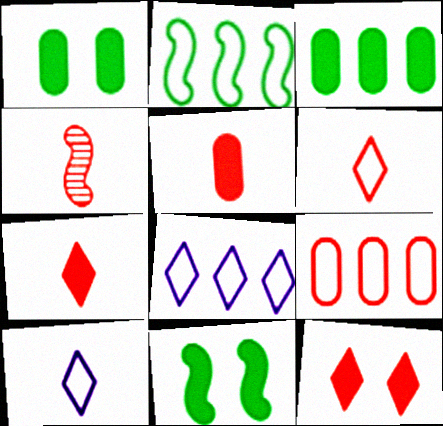[[1, 4, 8], 
[2, 8, 9], 
[4, 5, 6], 
[4, 9, 12]]